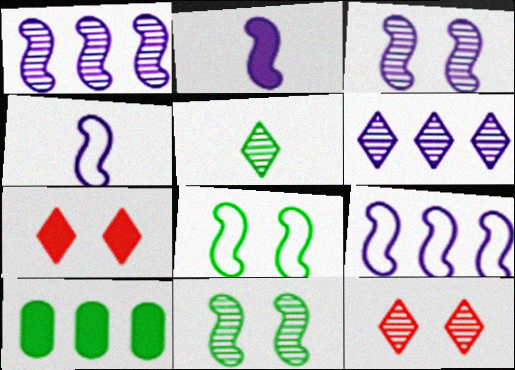[[2, 3, 9], 
[2, 7, 10], 
[4, 10, 12], 
[5, 6, 12], 
[5, 8, 10]]